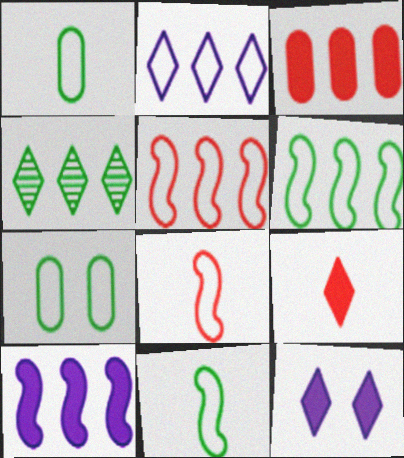[[2, 7, 8]]